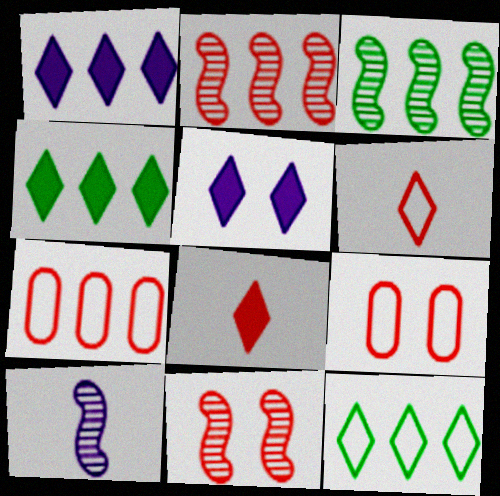[[1, 3, 7], 
[2, 8, 9], 
[3, 10, 11], 
[4, 5, 8], 
[4, 9, 10], 
[7, 8, 11]]